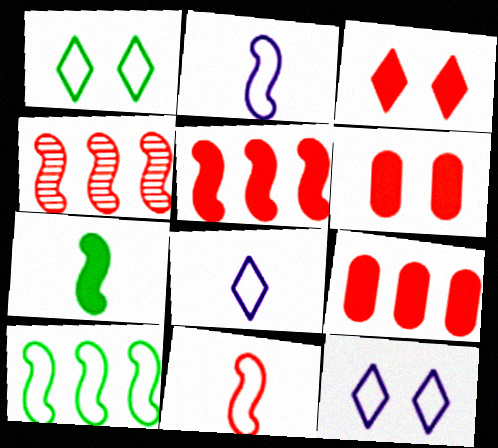[]